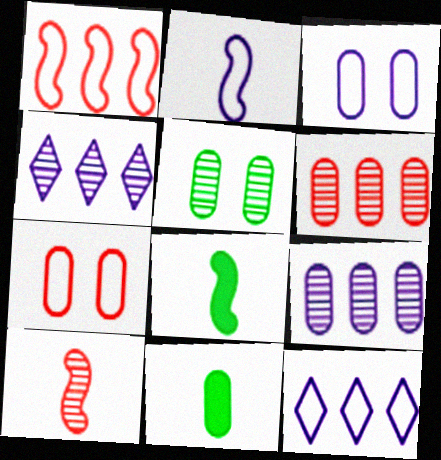[[2, 3, 12], 
[2, 8, 10], 
[3, 6, 11], 
[4, 5, 10], 
[4, 7, 8], 
[7, 9, 11]]